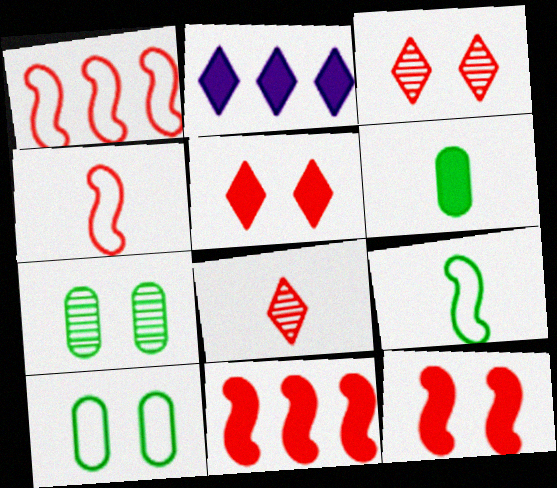[[2, 4, 7], 
[2, 6, 12]]